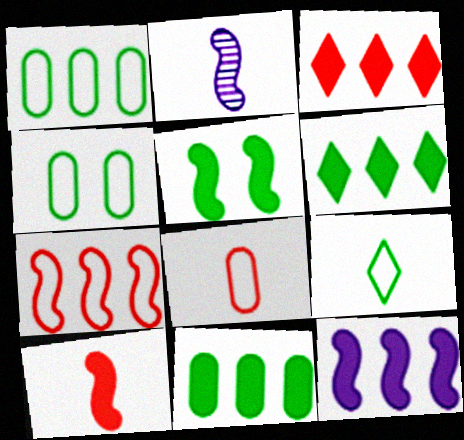[[2, 3, 4], 
[2, 5, 7], 
[3, 11, 12], 
[5, 10, 12]]